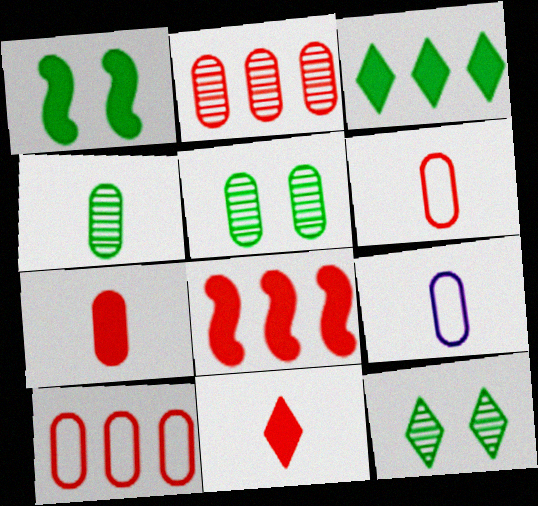[[4, 7, 9], 
[8, 9, 12]]